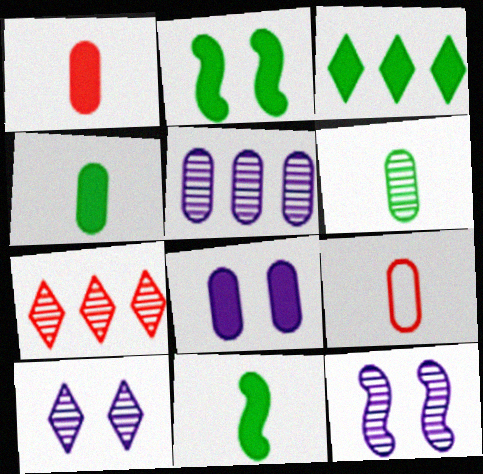[[2, 3, 4], 
[3, 9, 12], 
[6, 7, 12]]